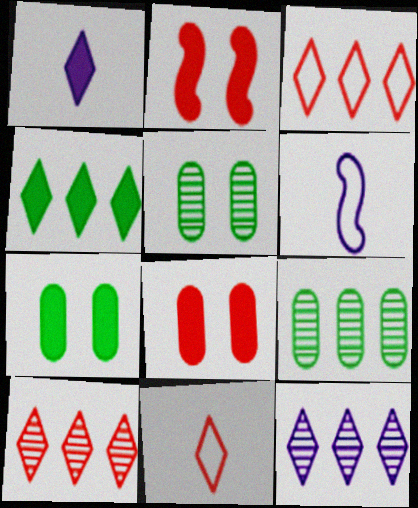[[3, 4, 12], 
[6, 7, 10]]